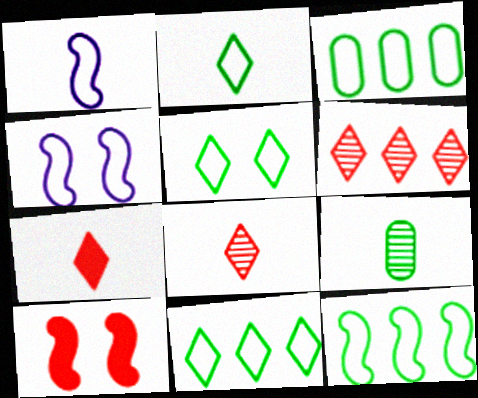[[1, 7, 9], 
[2, 5, 11], 
[3, 11, 12]]